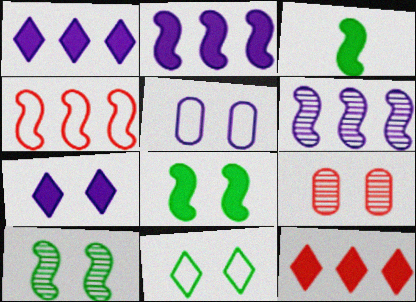[]